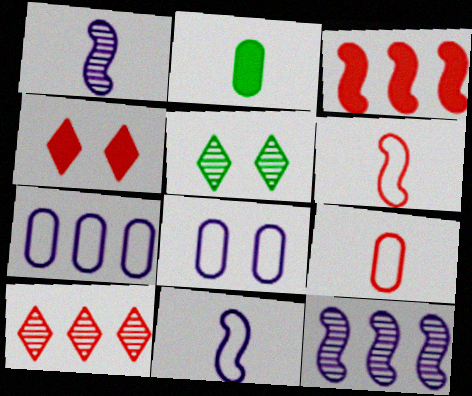[]